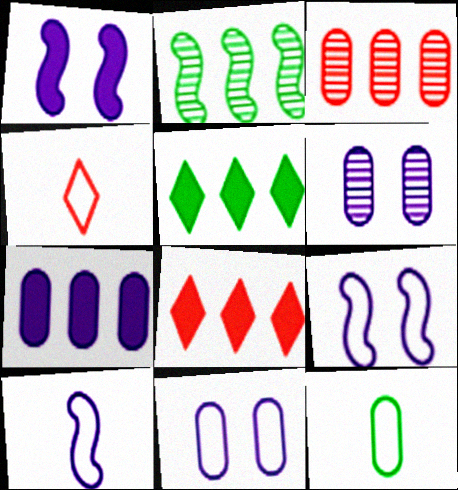[[4, 10, 12]]